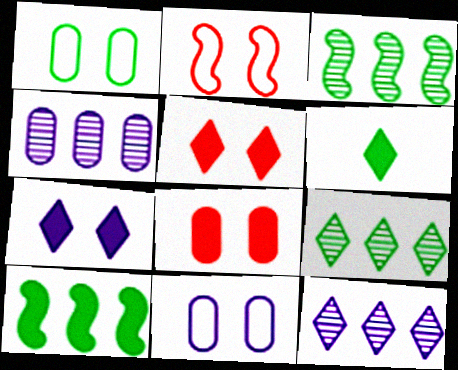[[1, 3, 6], 
[2, 4, 6]]